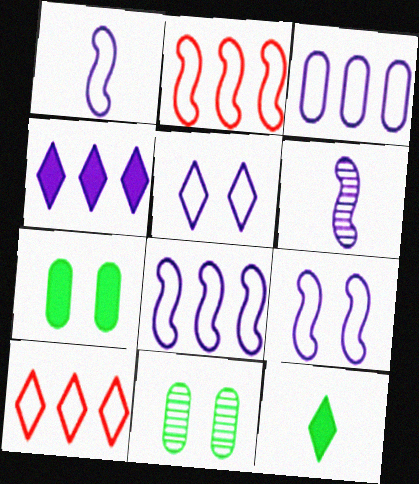[[1, 3, 5], 
[1, 8, 9], 
[6, 7, 10]]